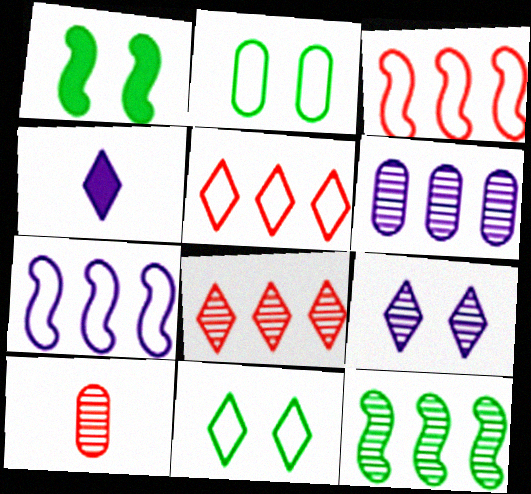[[4, 8, 11], 
[6, 8, 12], 
[9, 10, 12]]